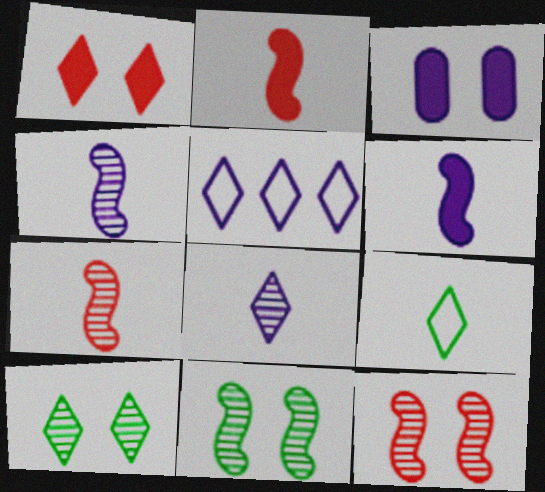[[3, 4, 5]]